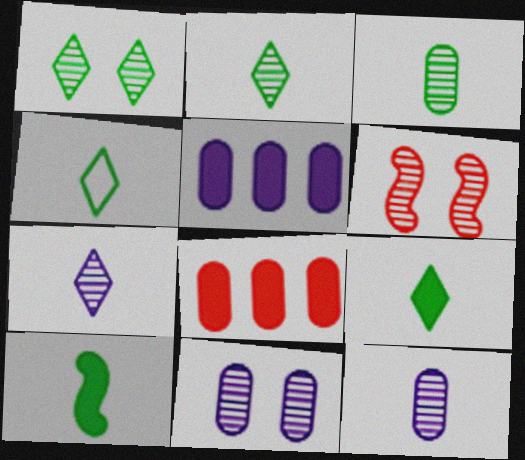[[1, 6, 11], 
[2, 4, 9], 
[3, 4, 10], 
[4, 5, 6]]